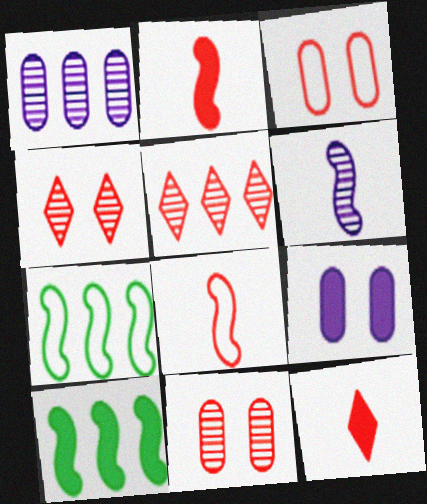[[2, 3, 5], 
[9, 10, 12]]